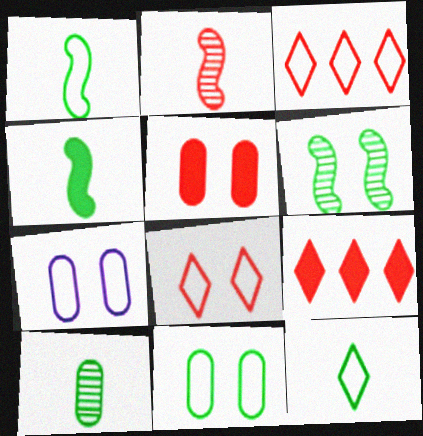[[1, 3, 7], 
[2, 3, 5], 
[4, 10, 12]]